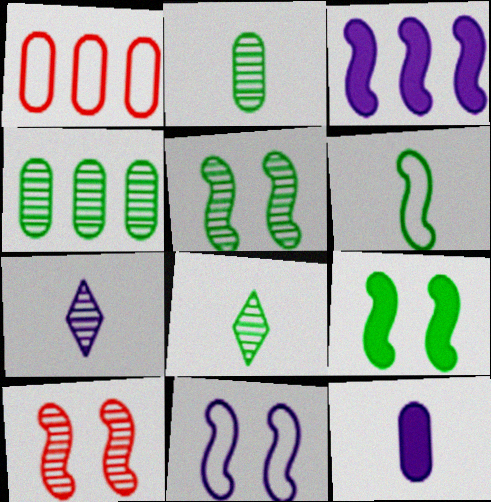[[1, 7, 9], 
[3, 6, 10], 
[4, 5, 8], 
[4, 7, 10], 
[9, 10, 11]]